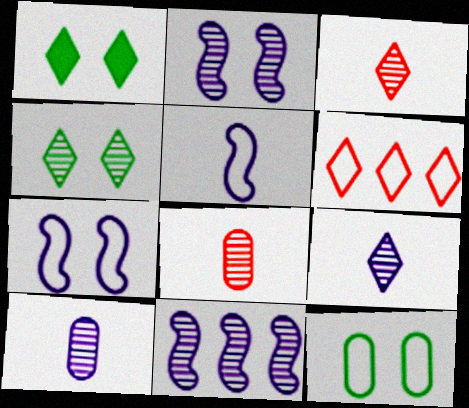[[1, 6, 9], 
[4, 8, 11], 
[5, 6, 12]]